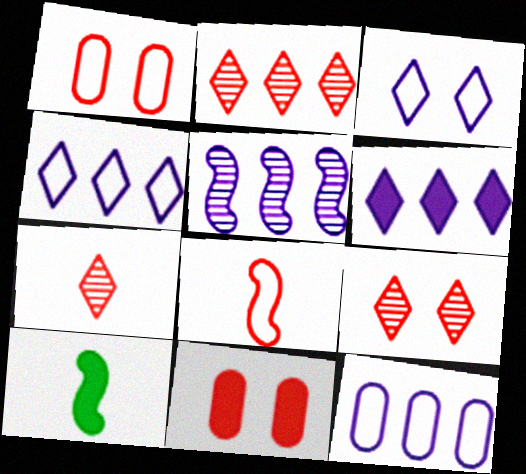[[2, 7, 9], 
[2, 8, 11], 
[5, 6, 12], 
[6, 10, 11], 
[9, 10, 12]]